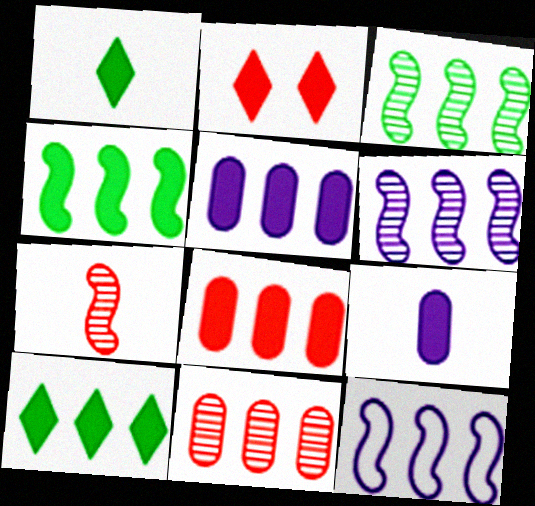[[2, 4, 9], 
[10, 11, 12]]